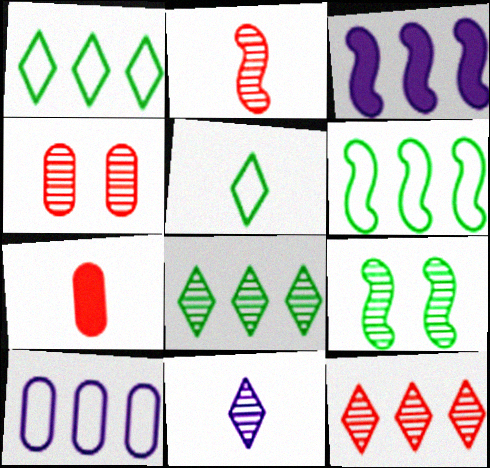[[2, 4, 12], 
[3, 4, 5]]